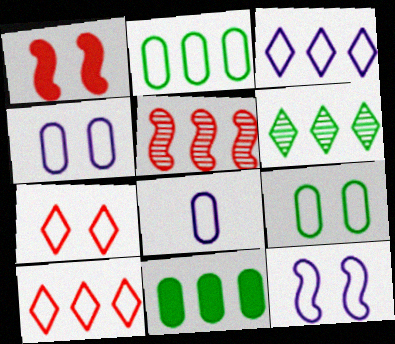[[1, 6, 8], 
[3, 5, 11], 
[3, 8, 12], 
[7, 9, 12]]